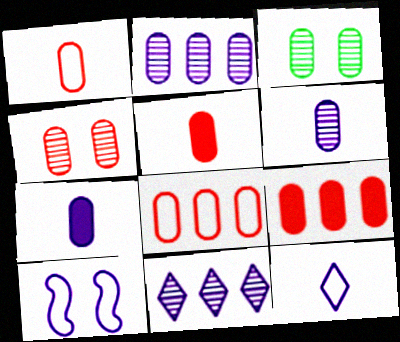[[1, 4, 9], 
[3, 7, 8], 
[4, 5, 8], 
[7, 10, 11]]